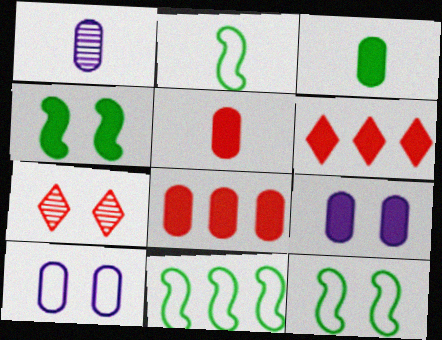[[1, 6, 12], 
[2, 11, 12], 
[3, 8, 9], 
[4, 7, 10], 
[7, 9, 12]]